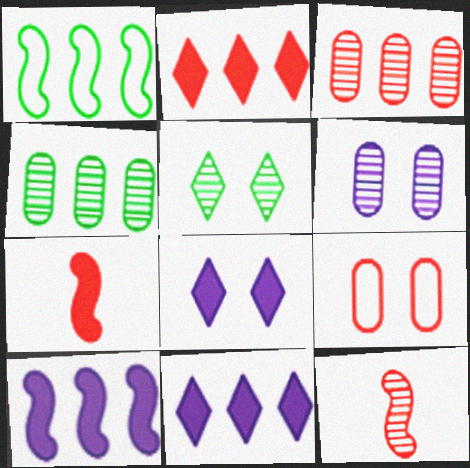[[1, 3, 11], 
[2, 9, 12]]